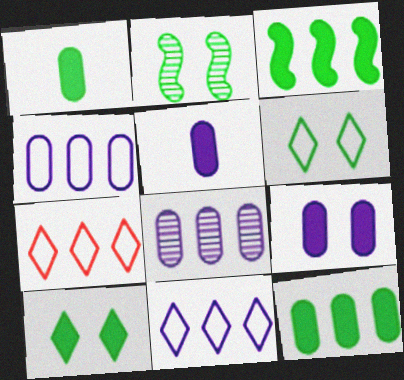[[1, 3, 10], 
[2, 5, 7], 
[3, 7, 8]]